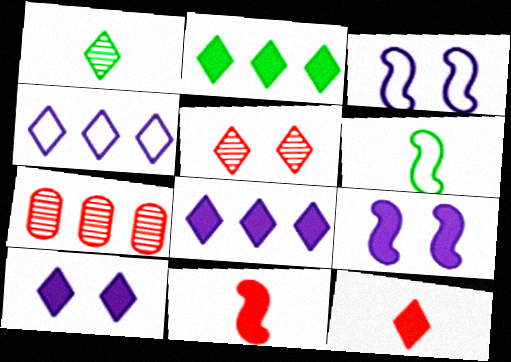[[2, 10, 12], 
[6, 7, 10]]